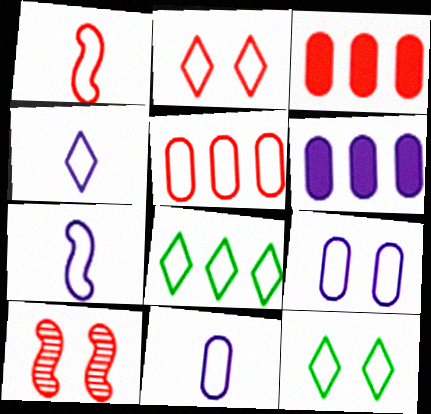[[1, 2, 5], 
[1, 8, 9], 
[2, 4, 8], 
[4, 7, 11], 
[5, 7, 12]]